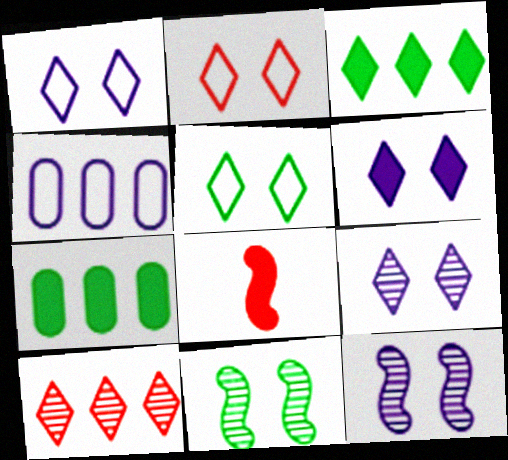[[1, 2, 5], 
[1, 6, 9], 
[6, 7, 8]]